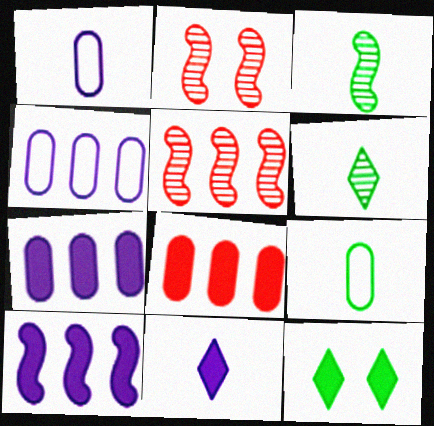[[1, 5, 12]]